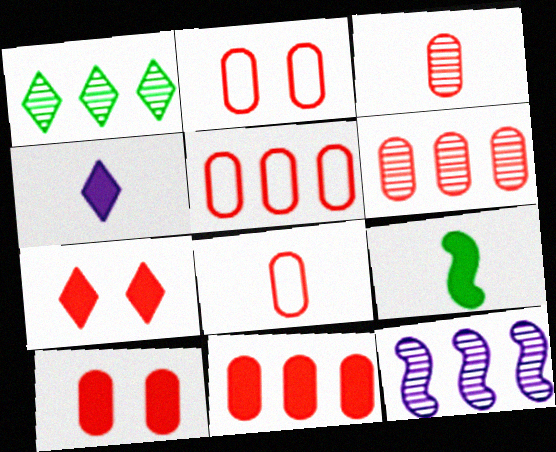[[1, 6, 12], 
[2, 3, 11], 
[2, 5, 8], 
[3, 5, 10], 
[5, 6, 11], 
[6, 8, 10]]